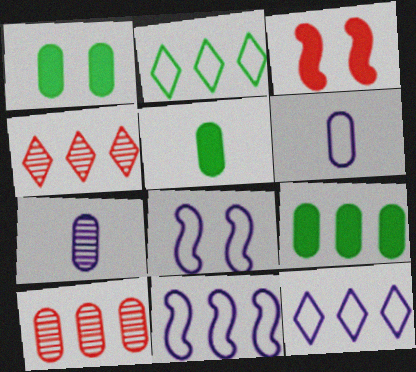[[1, 5, 9], 
[1, 6, 10], 
[2, 3, 7], 
[4, 5, 8], 
[4, 9, 11], 
[6, 8, 12]]